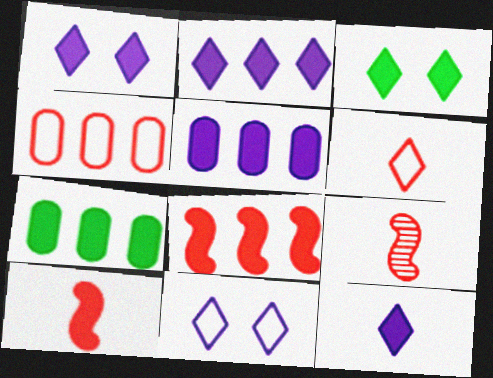[[1, 2, 12], 
[1, 7, 10], 
[2, 7, 8], 
[3, 5, 10], 
[7, 9, 11]]